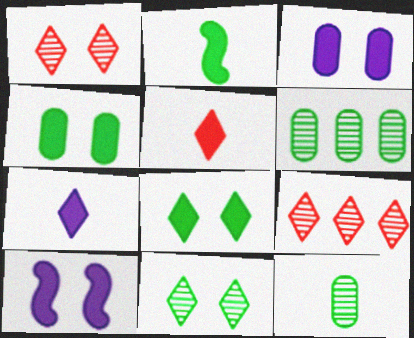[]